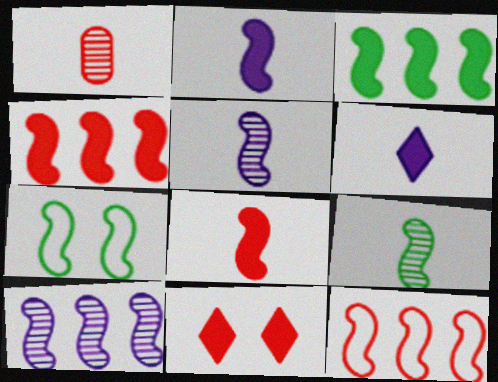[[1, 11, 12], 
[3, 7, 9], 
[3, 10, 12], 
[4, 5, 7], 
[7, 8, 10]]